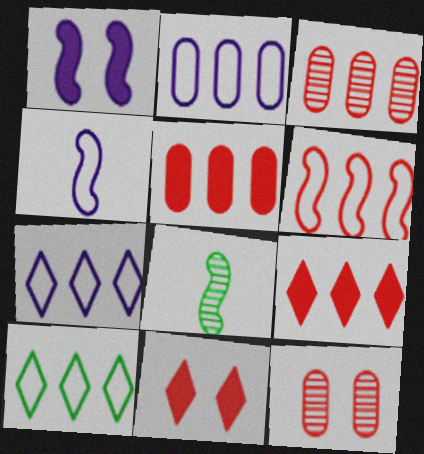[[1, 6, 8], 
[2, 6, 10], 
[2, 8, 11], 
[3, 6, 9]]